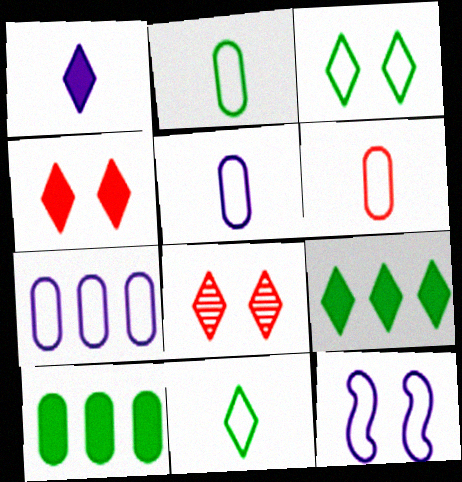[[1, 4, 9], 
[2, 5, 6]]